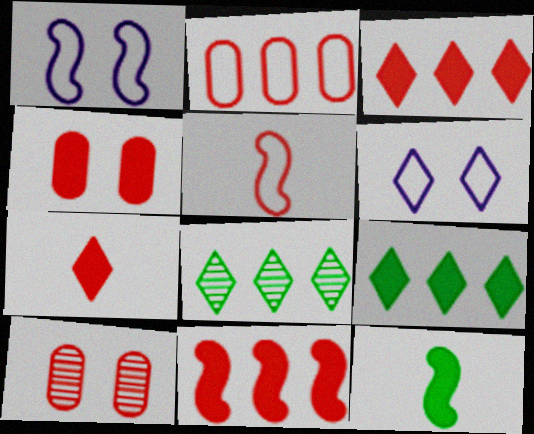[[3, 5, 10], 
[4, 7, 11], 
[6, 7, 8]]